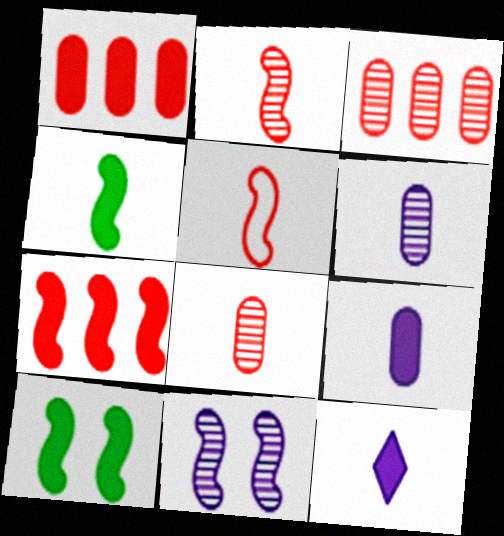[[1, 10, 12]]